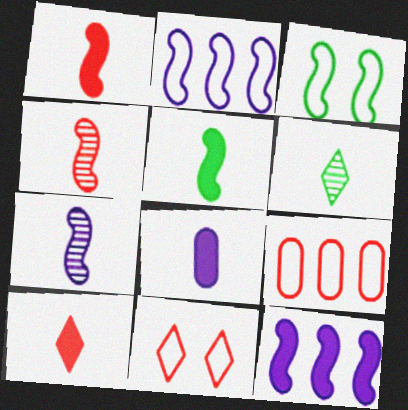[[3, 4, 12], 
[5, 8, 10]]